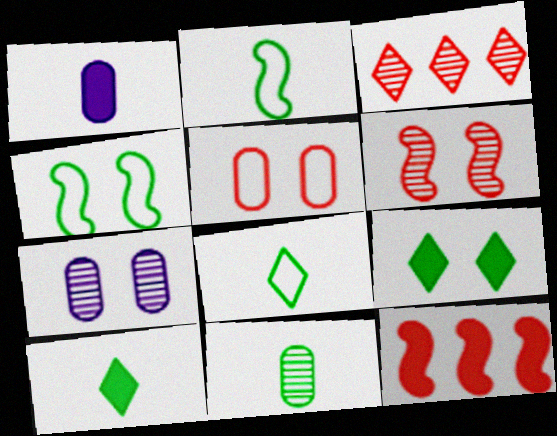[[1, 3, 4], 
[1, 9, 12], 
[2, 10, 11], 
[7, 8, 12]]